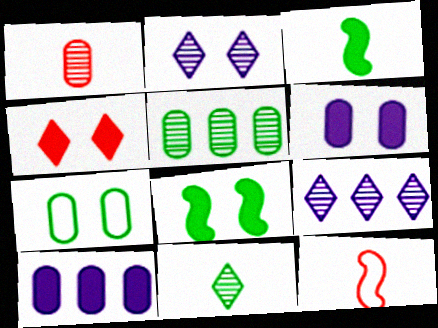[[1, 7, 10], 
[3, 4, 10], 
[4, 6, 8]]